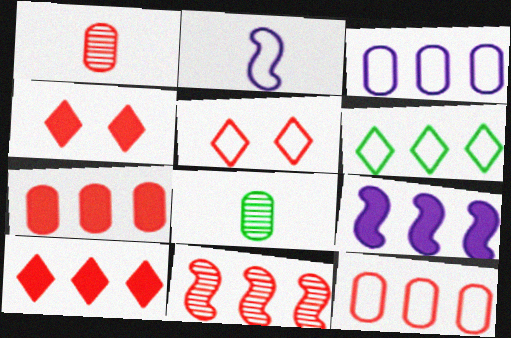[[5, 8, 9], 
[10, 11, 12]]